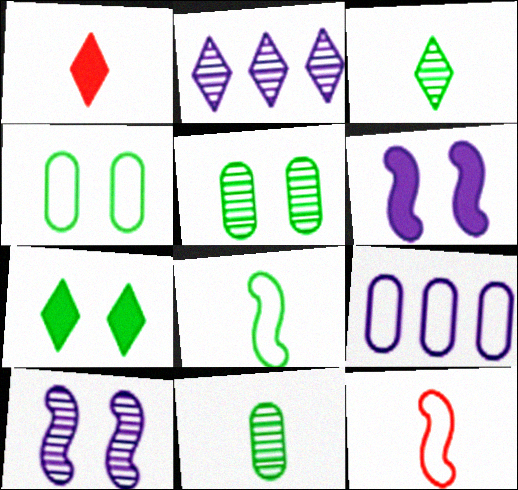[]